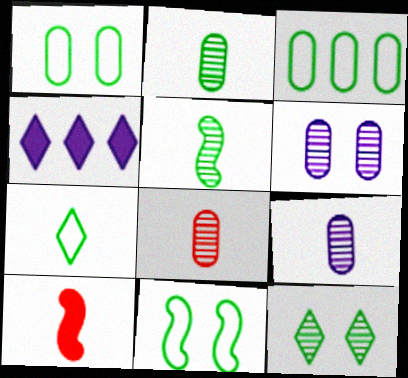[[2, 8, 9], 
[3, 7, 11], 
[4, 8, 11], 
[7, 9, 10]]